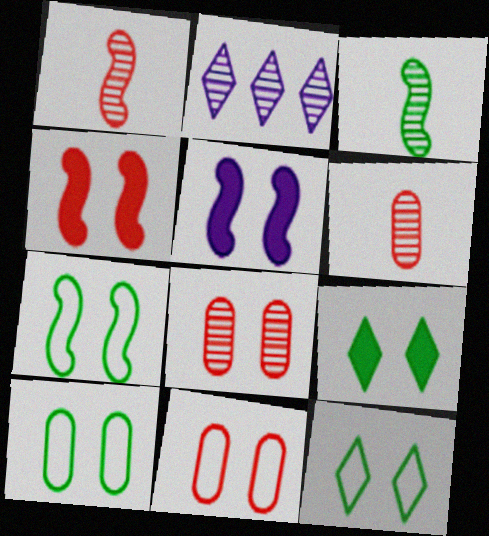[[2, 3, 8], 
[5, 8, 12], 
[7, 10, 12]]